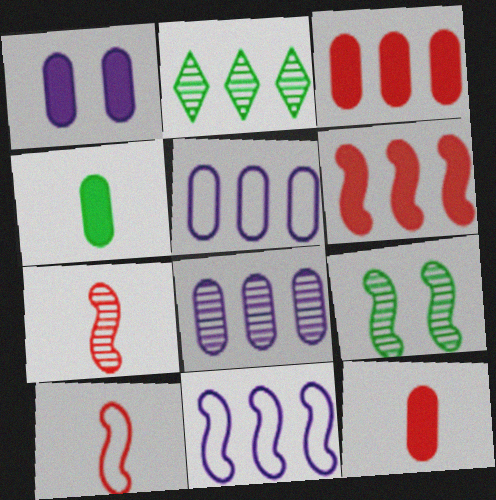[[1, 2, 10], 
[1, 3, 4], 
[2, 3, 11], 
[2, 5, 6]]